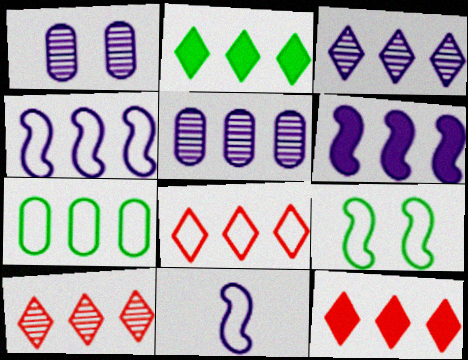[[2, 3, 8], 
[4, 7, 8], 
[6, 7, 10], 
[8, 10, 12]]